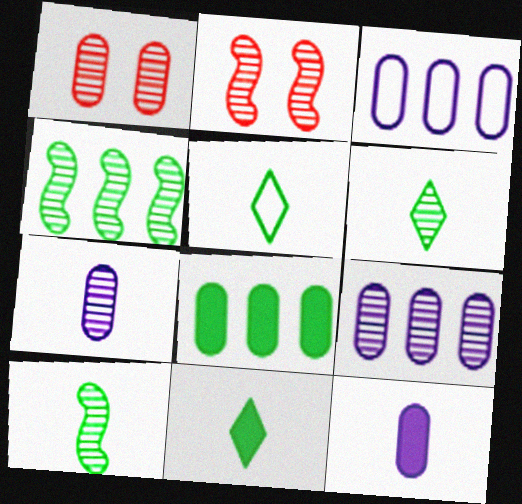[[2, 3, 11], 
[2, 6, 9], 
[5, 6, 11]]